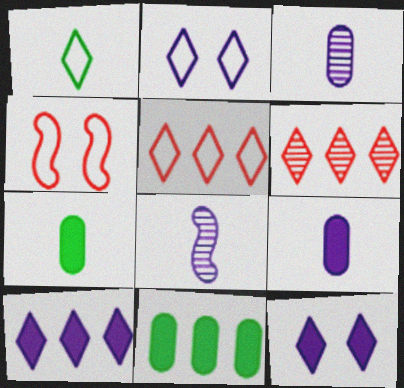[[1, 2, 5], 
[1, 6, 12]]